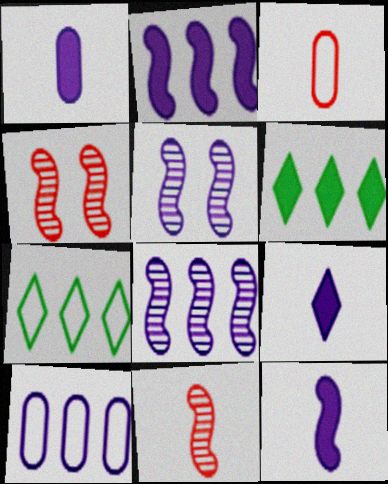[[1, 4, 7], 
[1, 9, 12], 
[3, 5, 6], 
[5, 9, 10]]